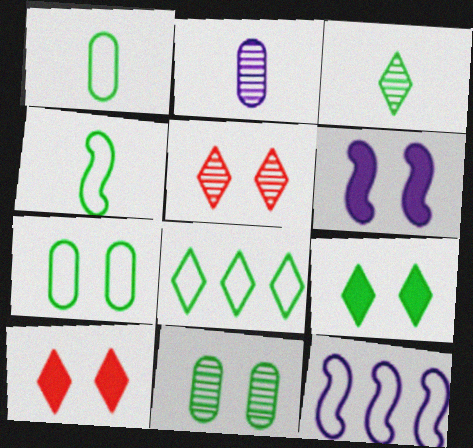[[3, 8, 9], 
[4, 7, 8], 
[5, 6, 7]]